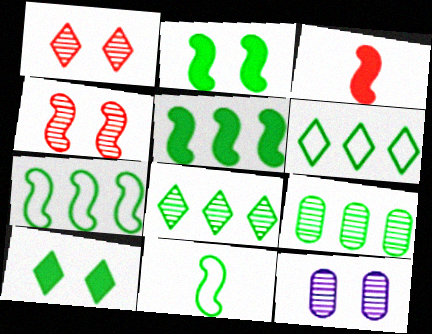[[3, 6, 12], 
[5, 6, 9], 
[9, 10, 11]]